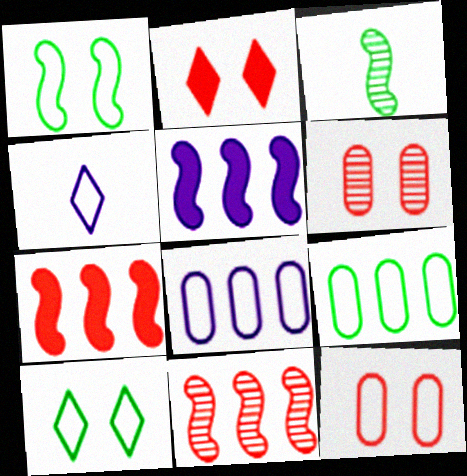[[2, 3, 8]]